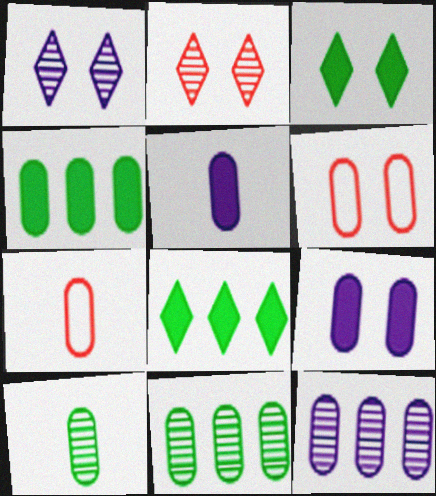[[5, 6, 11], 
[5, 7, 10], 
[7, 9, 11]]